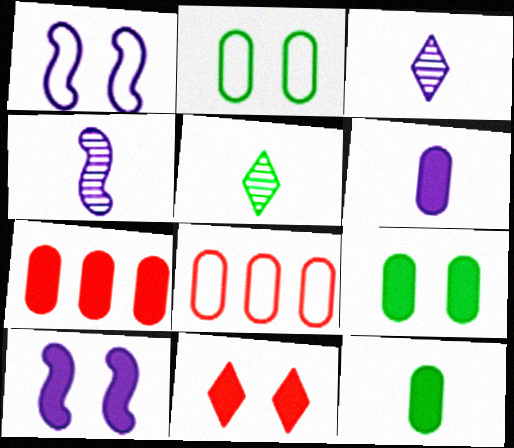[[1, 5, 7], 
[5, 8, 10], 
[6, 7, 9], 
[9, 10, 11]]